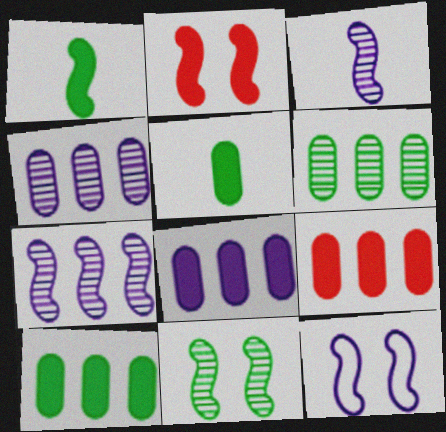[[2, 11, 12], 
[8, 9, 10]]